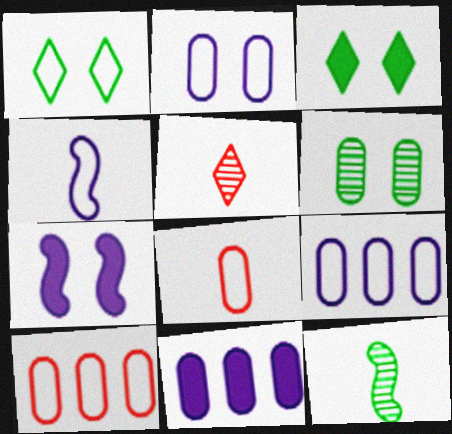[[1, 4, 10], 
[6, 8, 11]]